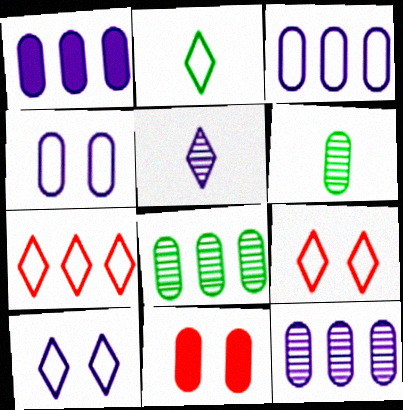[[1, 3, 12], 
[2, 7, 10], 
[3, 6, 11]]